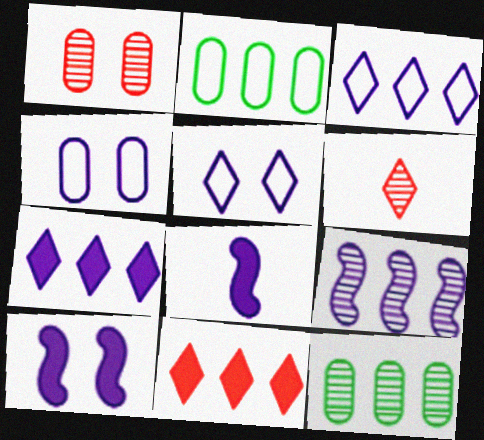[[2, 6, 10], 
[2, 9, 11]]